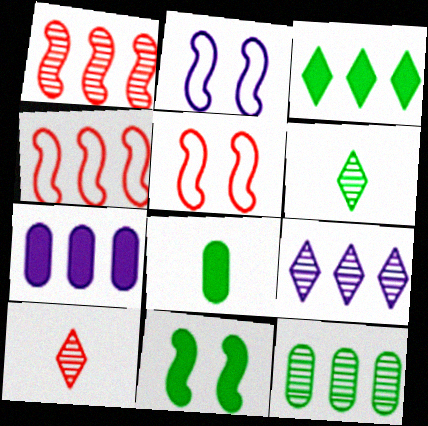[[1, 9, 12], 
[3, 8, 11], 
[5, 6, 7], 
[5, 8, 9]]